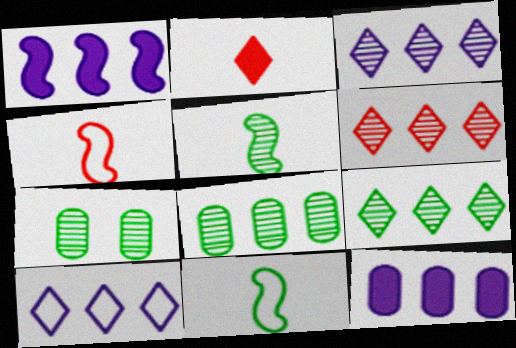[[3, 6, 9], 
[5, 7, 9]]